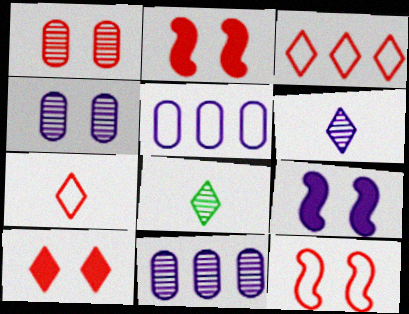[[1, 10, 12], 
[2, 5, 8], 
[5, 6, 9]]